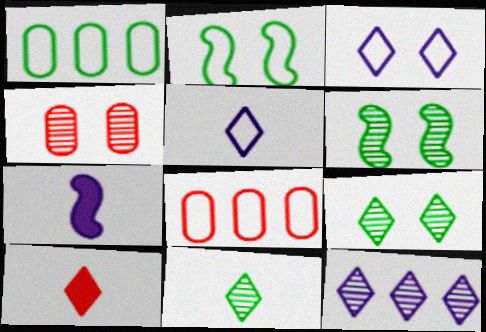[[2, 5, 8], 
[5, 10, 11], 
[7, 8, 9]]